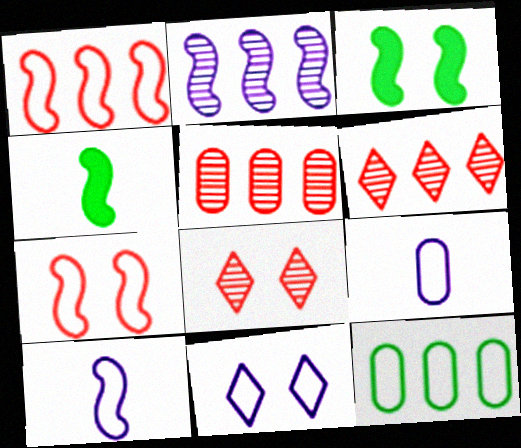[[2, 4, 7], 
[3, 6, 9], 
[4, 5, 11]]